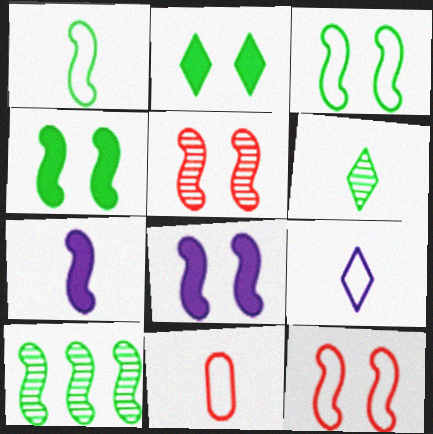[[1, 4, 10], 
[1, 9, 11], 
[3, 5, 8], 
[6, 7, 11], 
[7, 10, 12]]